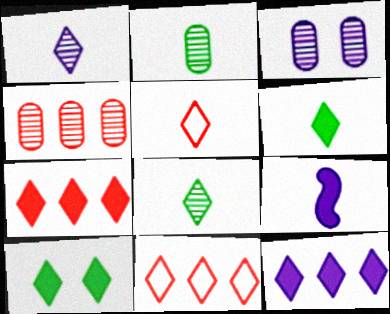[[1, 5, 6], 
[1, 10, 11], 
[2, 3, 4], 
[2, 5, 9]]